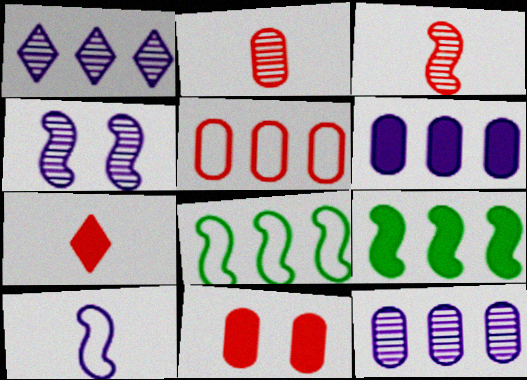[[1, 5, 9], 
[2, 5, 11]]